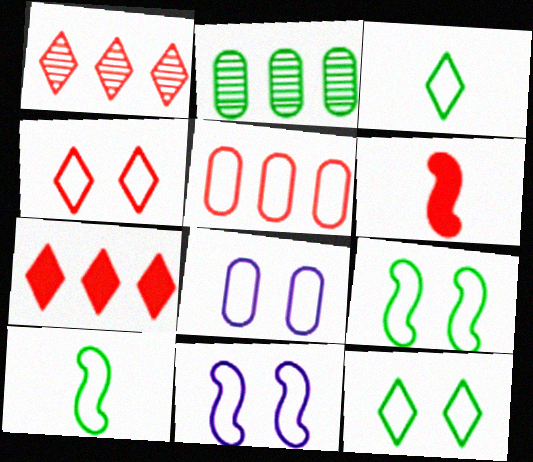[[3, 5, 11], 
[4, 8, 9]]